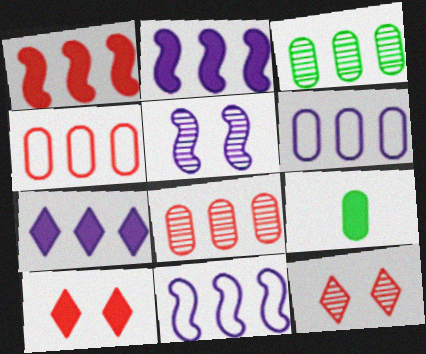[[2, 9, 10], 
[9, 11, 12]]